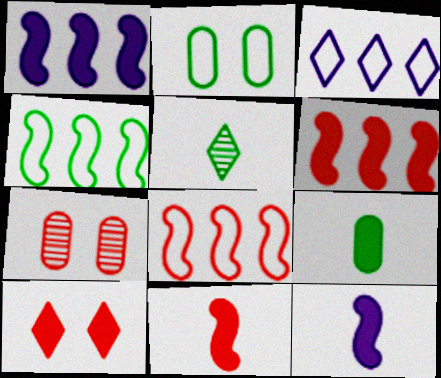[[1, 9, 10], 
[3, 5, 10]]